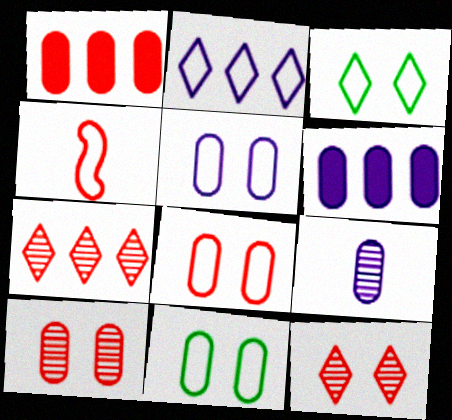[[1, 4, 12], 
[1, 9, 11], 
[2, 4, 11], 
[5, 6, 9], 
[5, 8, 11]]